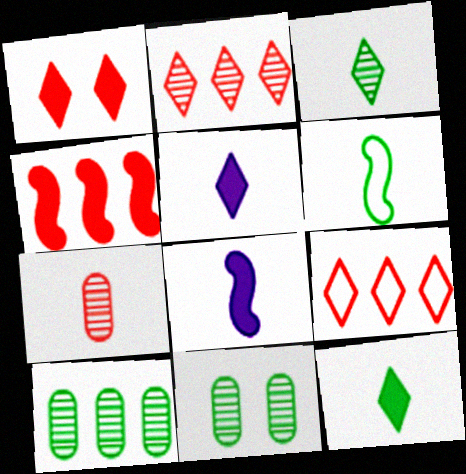[[5, 6, 7], 
[8, 9, 11]]